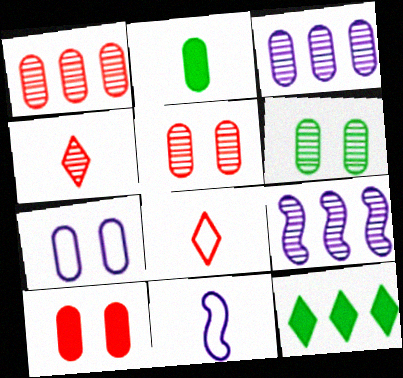[[1, 2, 7], 
[2, 4, 11], 
[4, 6, 9], 
[5, 11, 12], 
[6, 7, 10]]